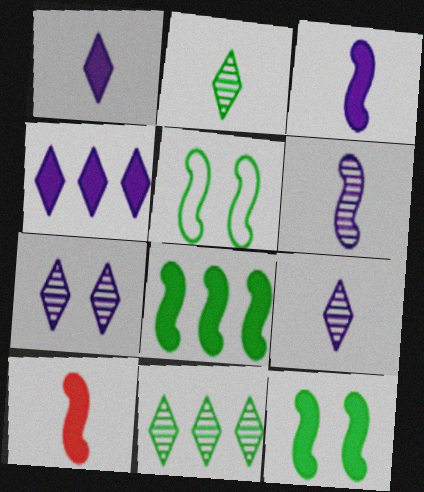[]